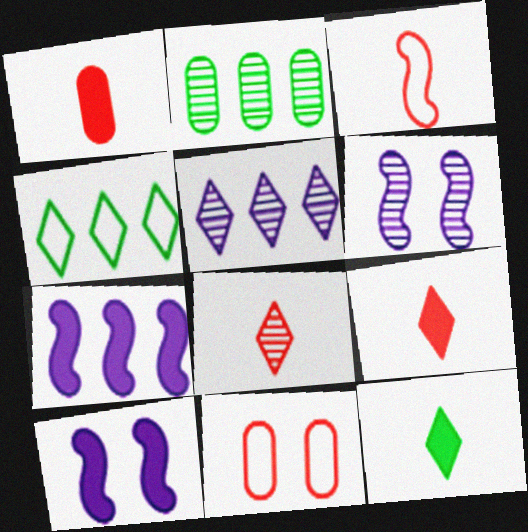[[1, 3, 8], 
[1, 4, 6], 
[2, 6, 8]]